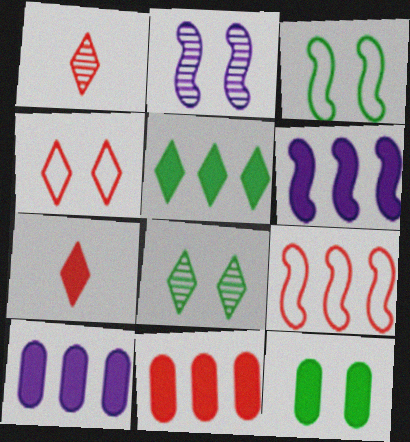[[1, 3, 10], 
[2, 4, 12], 
[3, 8, 12], 
[5, 6, 11], 
[6, 7, 12]]